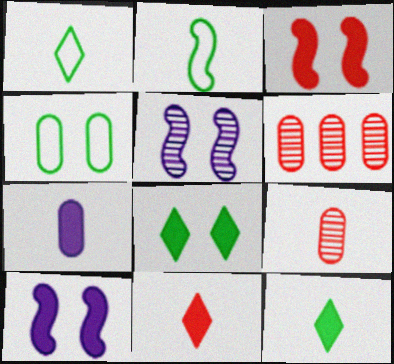[[1, 6, 10], 
[4, 6, 7]]